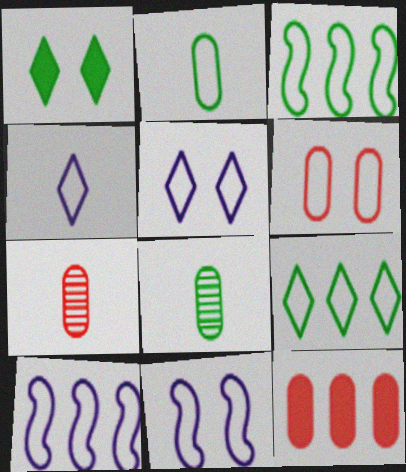[[1, 3, 8], 
[1, 7, 10], 
[3, 4, 6], 
[6, 7, 12]]